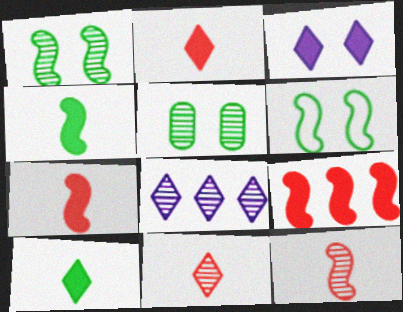[[5, 8, 12]]